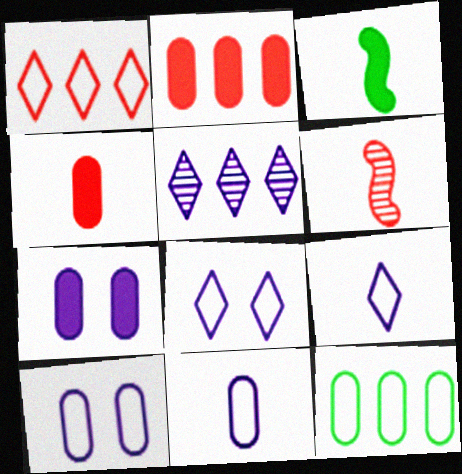[]